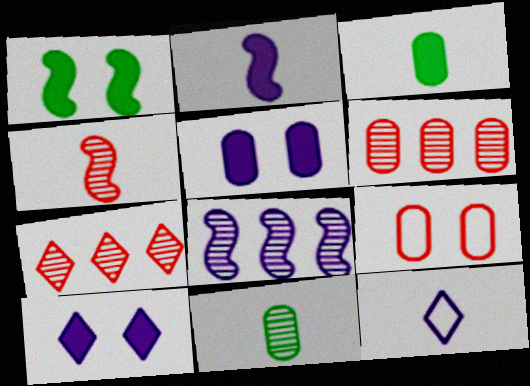[[1, 6, 12], 
[3, 4, 12], 
[5, 8, 12]]